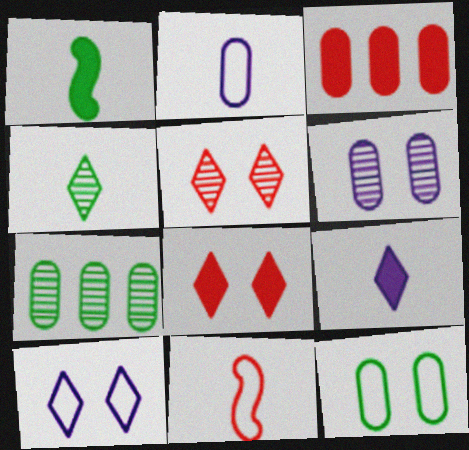[[3, 5, 11]]